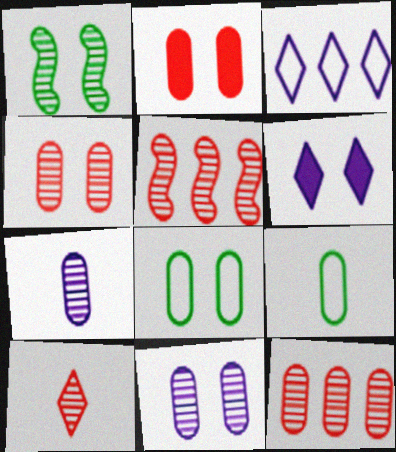[[2, 8, 11], 
[4, 5, 10], 
[5, 6, 9]]